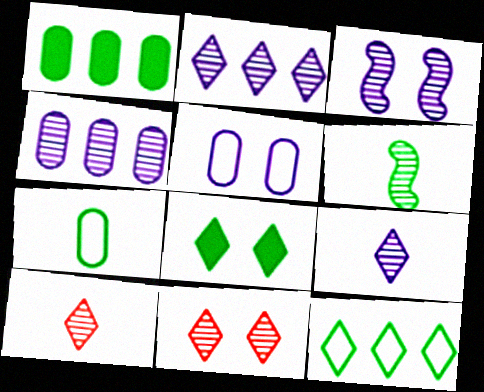[[3, 4, 9], 
[4, 6, 11]]